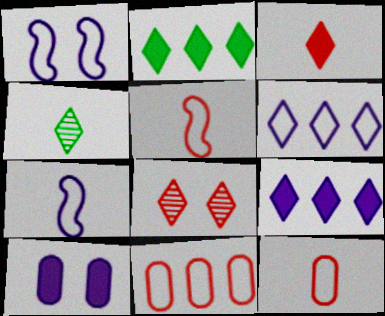[]